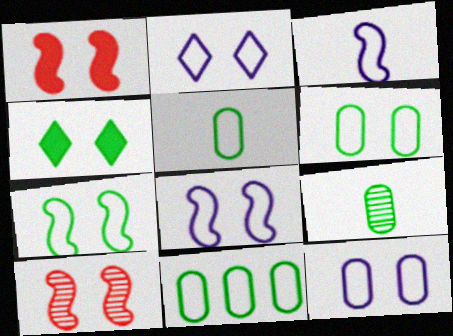[[2, 8, 12], 
[4, 10, 12], 
[5, 6, 11]]